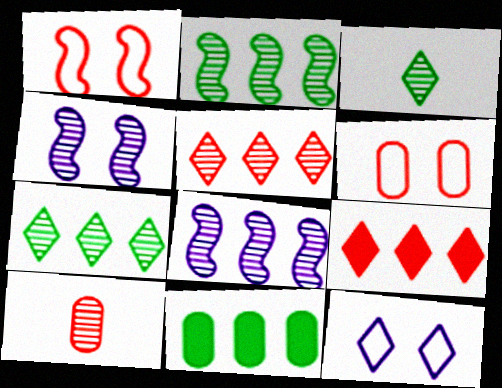[[1, 9, 10], 
[3, 9, 12], 
[4, 7, 10]]